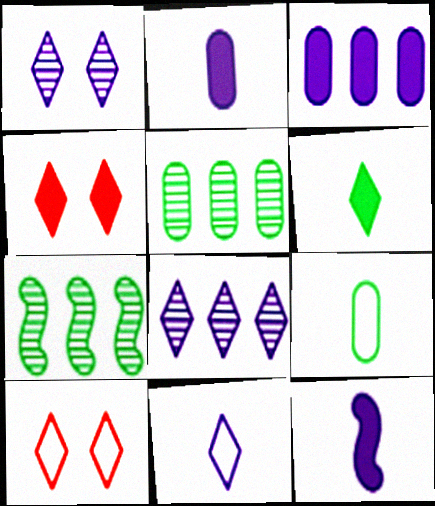[[2, 7, 10], 
[5, 10, 12], 
[6, 8, 10]]